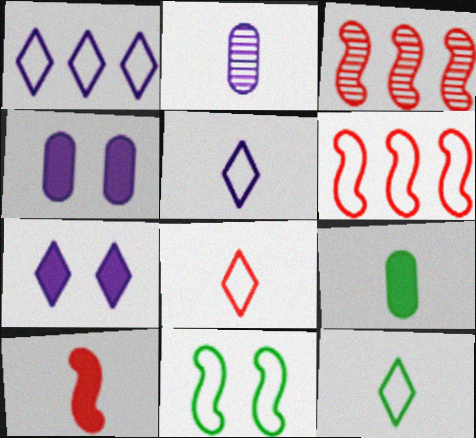[[2, 10, 12], 
[3, 4, 12], 
[5, 8, 12]]